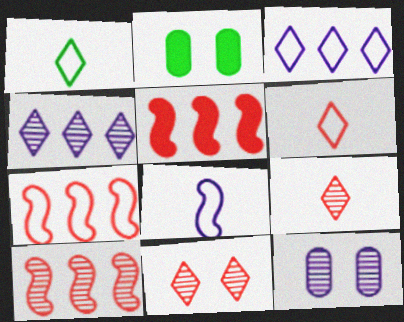[[1, 5, 12], 
[5, 7, 10]]